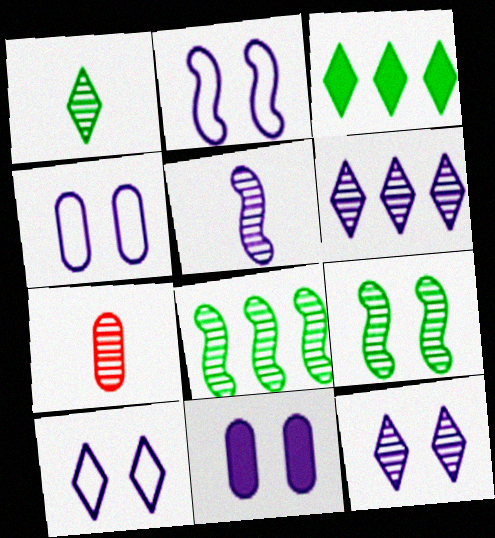[[1, 5, 7], 
[2, 3, 7], 
[2, 4, 10], 
[2, 11, 12], 
[6, 7, 9], 
[7, 8, 12]]